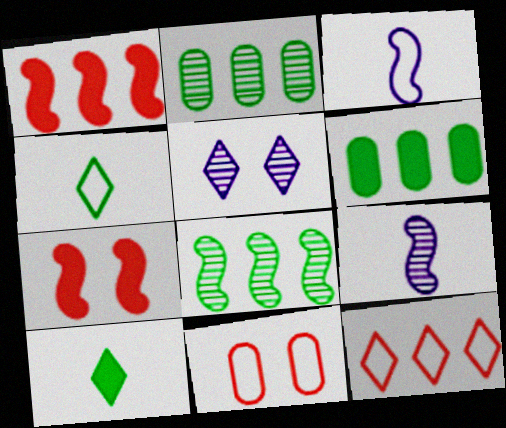[[3, 7, 8], 
[5, 10, 12]]